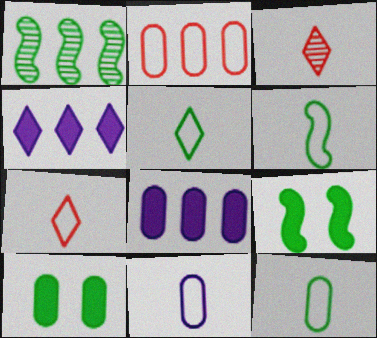[[1, 2, 4], 
[1, 5, 10], 
[1, 6, 9], 
[5, 6, 12], 
[6, 7, 11]]